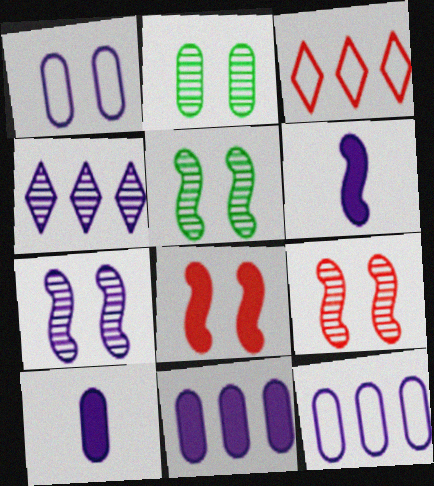[[1, 4, 6], 
[2, 3, 6], 
[3, 5, 10], 
[5, 7, 9]]